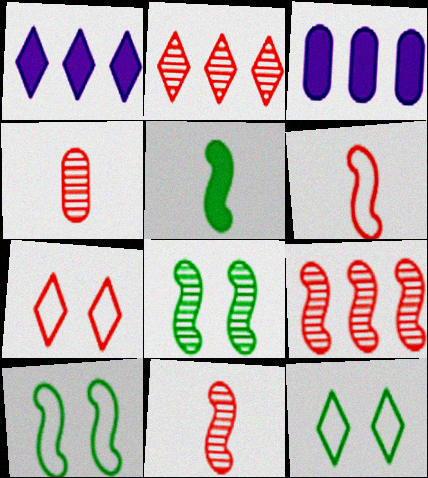[[1, 4, 10], 
[3, 11, 12]]